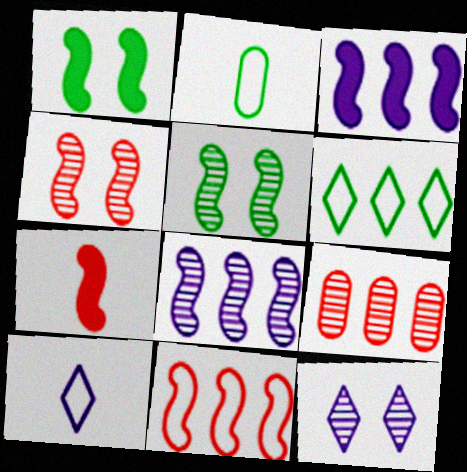[[1, 3, 7], 
[1, 9, 10], 
[3, 6, 9], 
[4, 7, 11]]